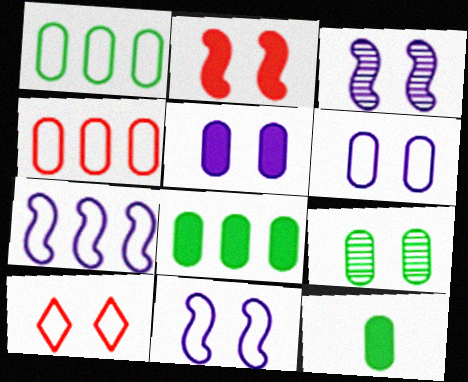[[1, 9, 12]]